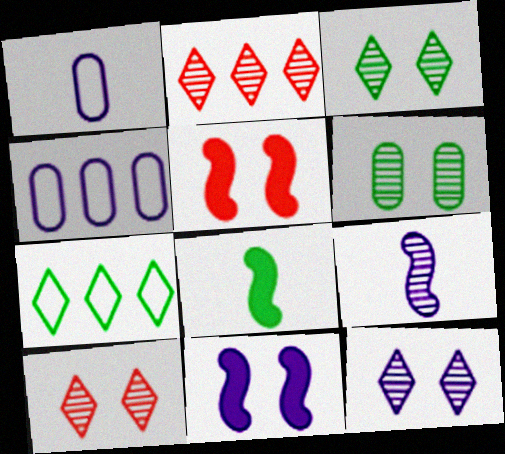[[2, 6, 9], 
[3, 10, 12], 
[4, 8, 10], 
[6, 7, 8]]